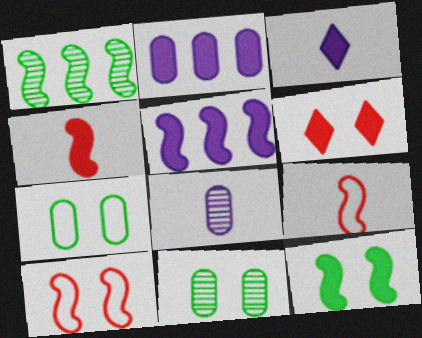[[4, 5, 12]]